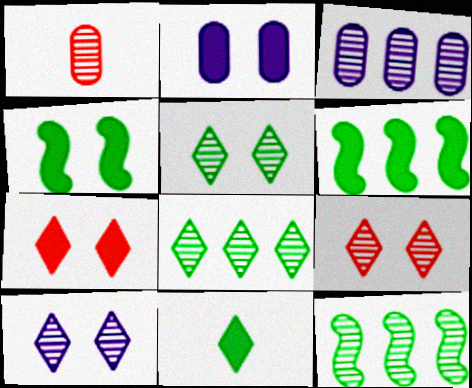[[1, 10, 12], 
[2, 4, 7], 
[5, 9, 10]]